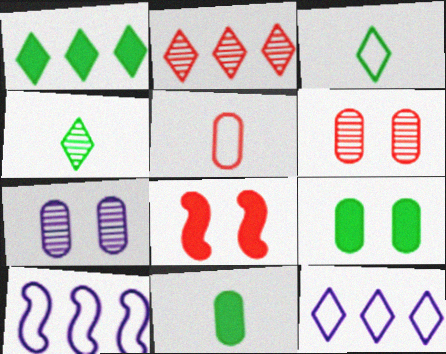[[1, 2, 12], 
[2, 5, 8]]